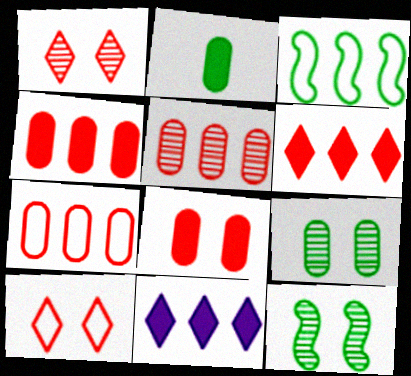[[3, 5, 11], 
[4, 5, 7]]